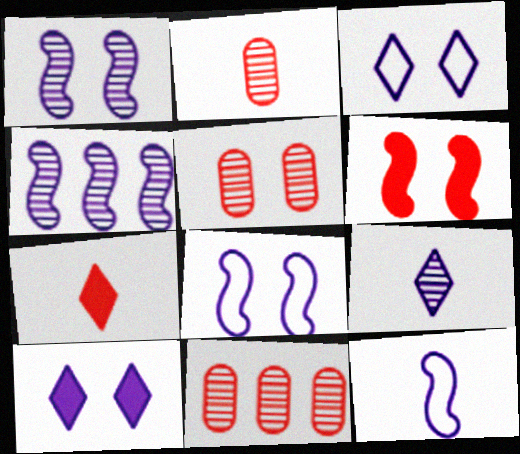[[2, 5, 11]]